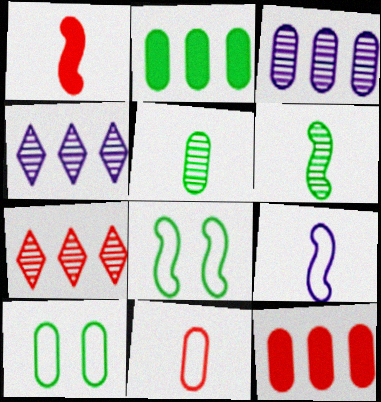[[1, 4, 10], 
[1, 6, 9], 
[2, 5, 10]]